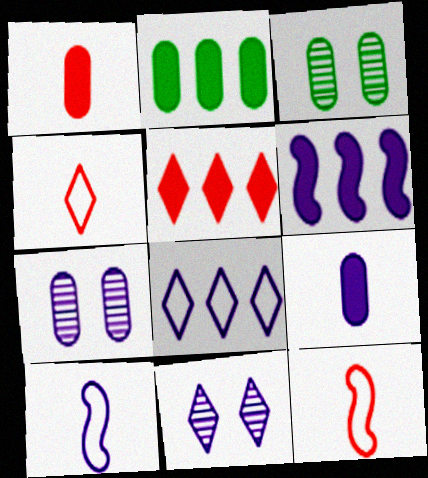[[2, 5, 6], 
[2, 11, 12], 
[3, 4, 6], 
[3, 5, 10]]